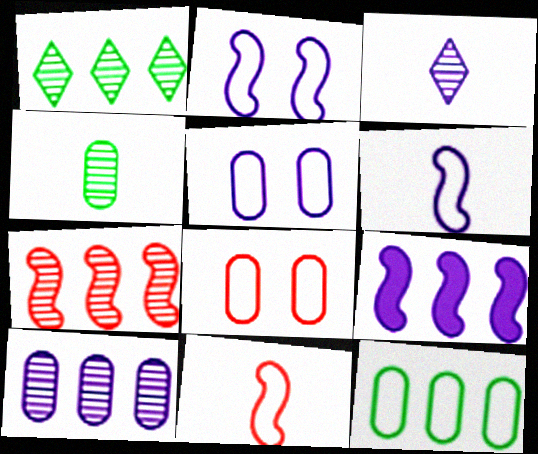[[1, 7, 10], 
[3, 5, 9]]